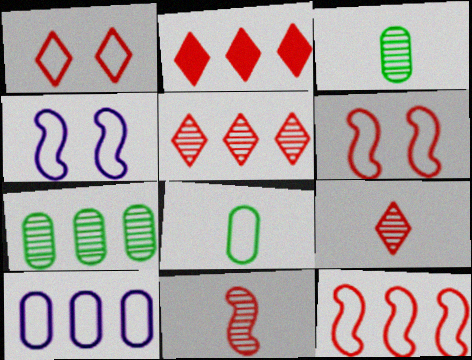[[1, 2, 9], 
[2, 3, 4]]